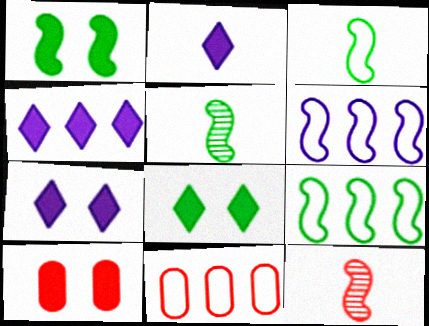[[1, 5, 9], 
[1, 6, 12], 
[1, 7, 10], 
[2, 4, 7], 
[5, 7, 11]]